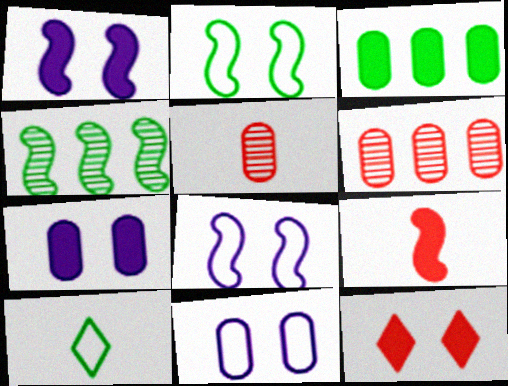[[1, 6, 10], 
[3, 5, 11], 
[4, 8, 9]]